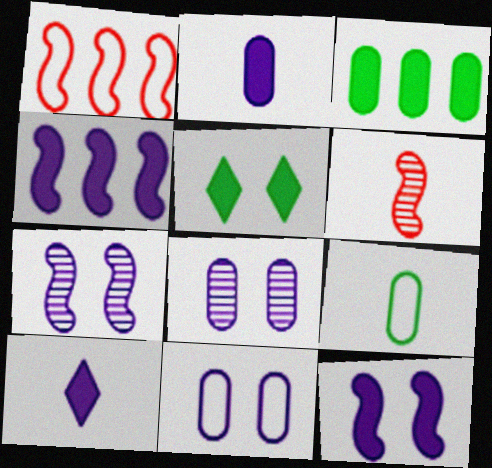[[6, 9, 10]]